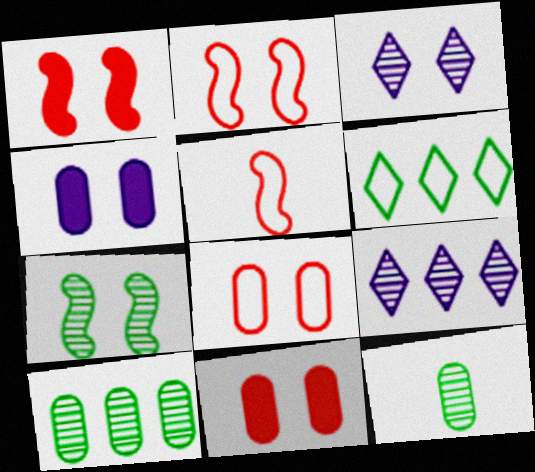[]